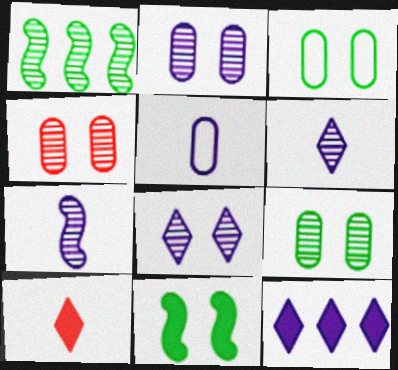[[1, 4, 6], 
[2, 4, 9]]